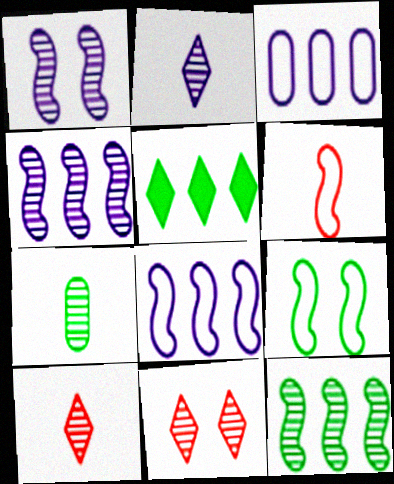[[4, 7, 11], 
[5, 7, 9], 
[6, 8, 9]]